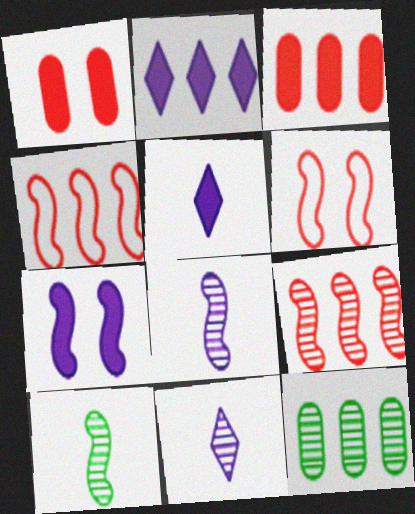[[2, 4, 12], 
[4, 7, 10], 
[5, 6, 12]]